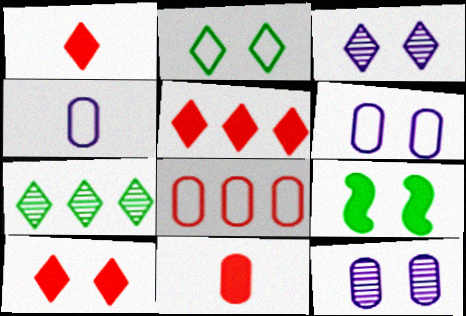[[1, 5, 10], 
[2, 3, 10]]